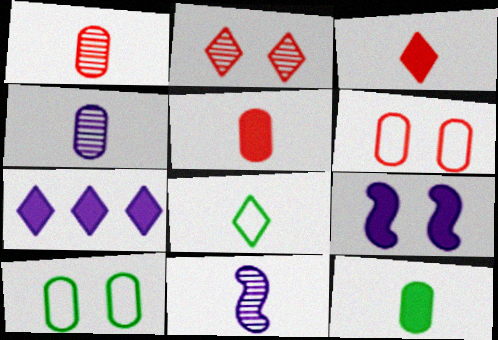[[2, 7, 8], 
[2, 9, 10], 
[5, 8, 11]]